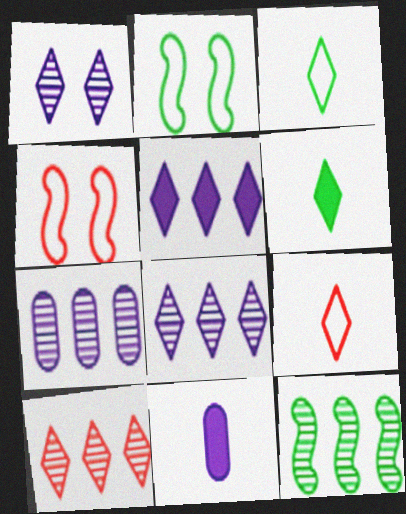[[2, 10, 11], 
[4, 6, 7], 
[7, 10, 12]]